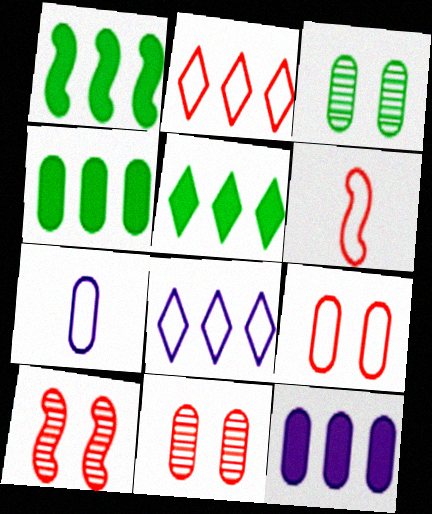[[1, 4, 5], 
[2, 6, 9], 
[4, 7, 11], 
[5, 7, 10]]